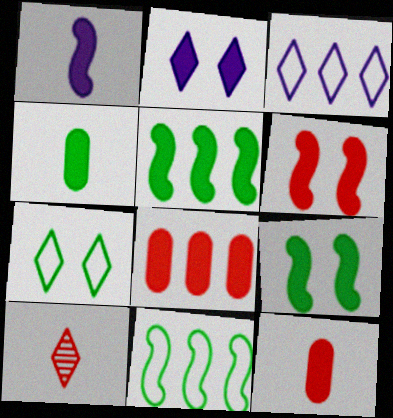[[1, 5, 6], 
[2, 5, 12]]